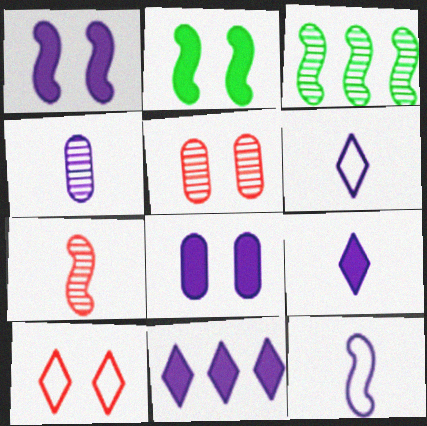[[4, 9, 12]]